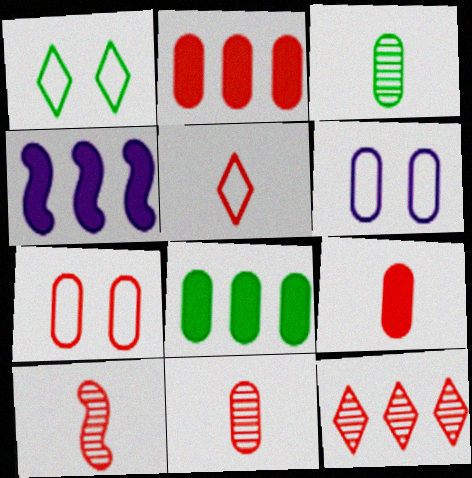[[1, 4, 11], 
[2, 3, 6], 
[2, 7, 11], 
[5, 9, 10], 
[6, 8, 11]]